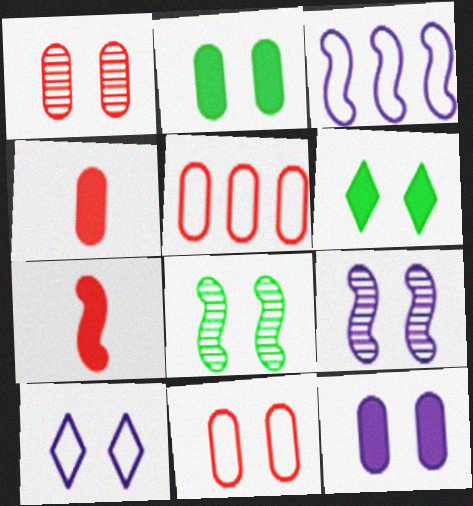[[1, 4, 5], 
[3, 7, 8], 
[6, 9, 11], 
[9, 10, 12]]